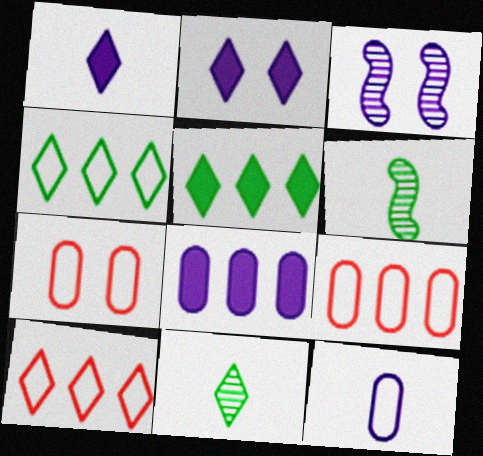[[2, 6, 9], 
[2, 10, 11]]